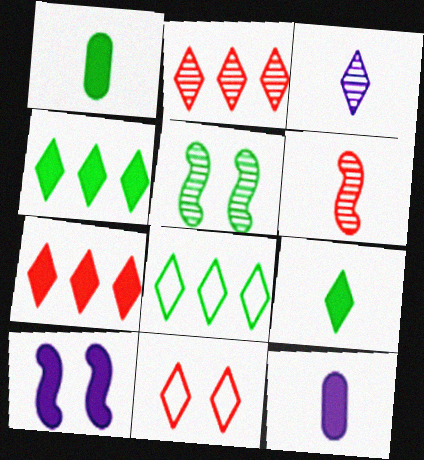[[1, 5, 8], 
[1, 7, 10], 
[3, 4, 11]]